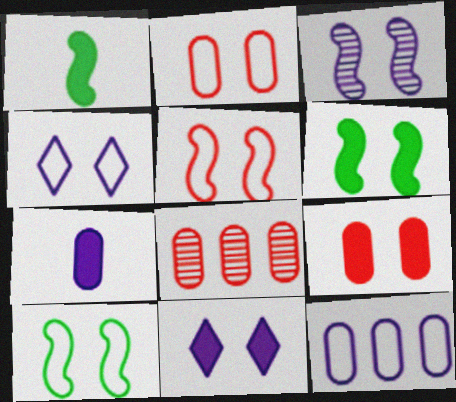[[1, 4, 8], 
[2, 4, 10], 
[3, 5, 6], 
[6, 9, 11]]